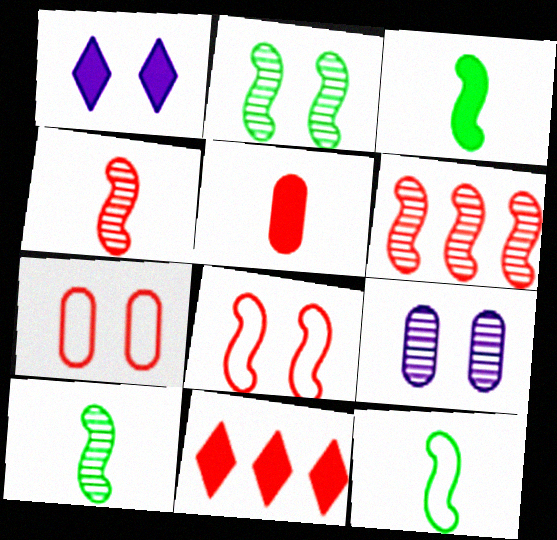[[1, 2, 7], 
[3, 10, 12], 
[4, 7, 11], 
[9, 11, 12]]